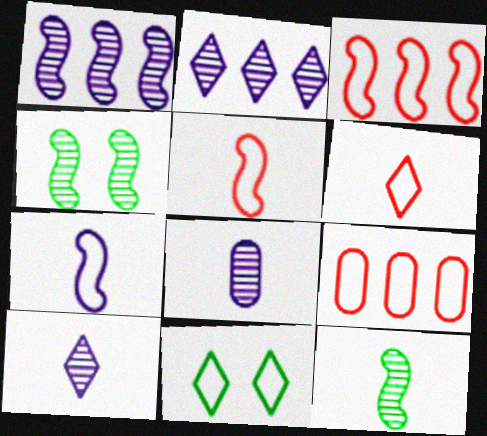[[7, 9, 11]]